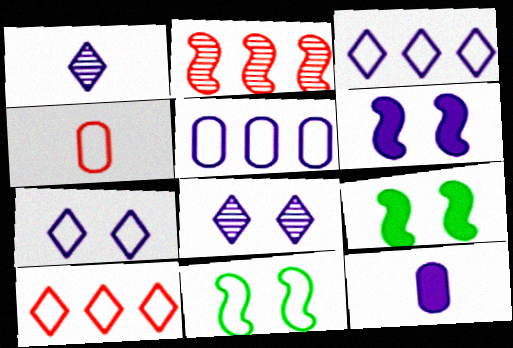[[1, 5, 6], 
[3, 4, 11]]